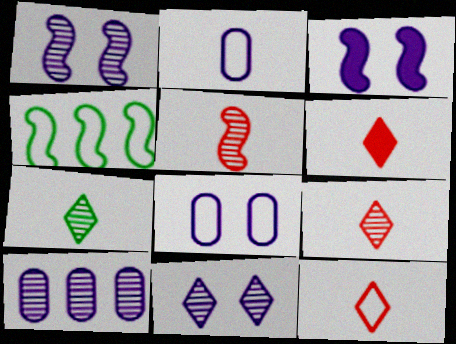[[3, 4, 5], 
[3, 8, 11], 
[4, 8, 12], 
[6, 9, 12]]